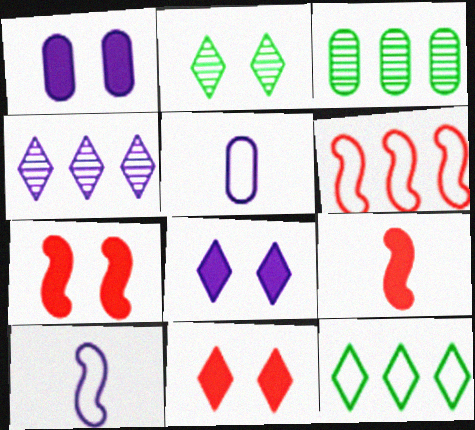[[1, 4, 10], 
[3, 10, 11]]